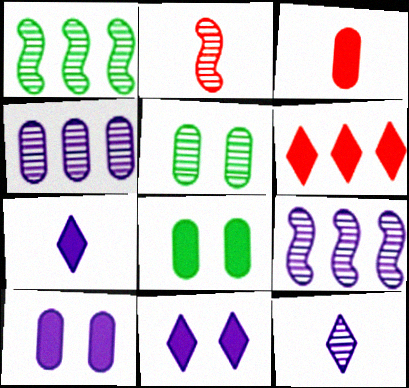[]